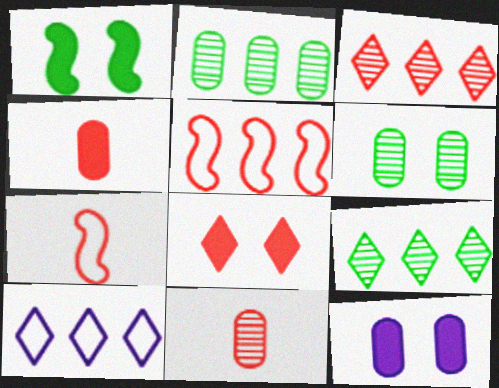[[1, 8, 12], 
[1, 10, 11], 
[5, 8, 11], 
[7, 9, 12]]